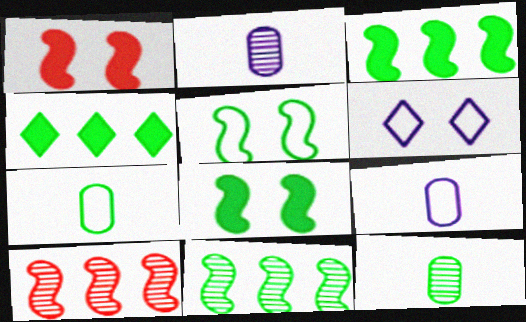[[4, 5, 12]]